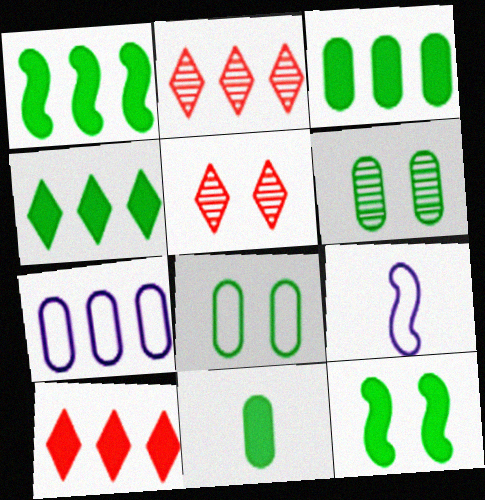[[1, 2, 7], 
[1, 3, 4], 
[3, 5, 9], 
[4, 11, 12], 
[6, 9, 10]]